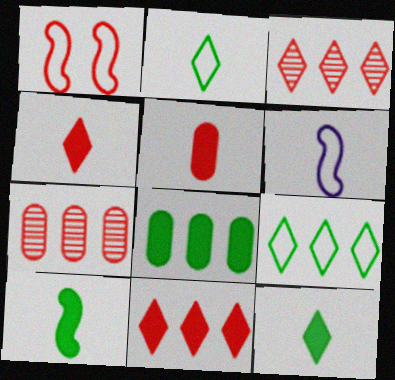[[1, 3, 5], 
[1, 4, 7]]